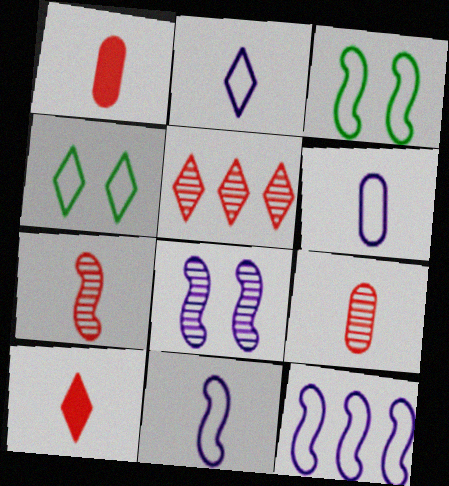[[2, 6, 11]]